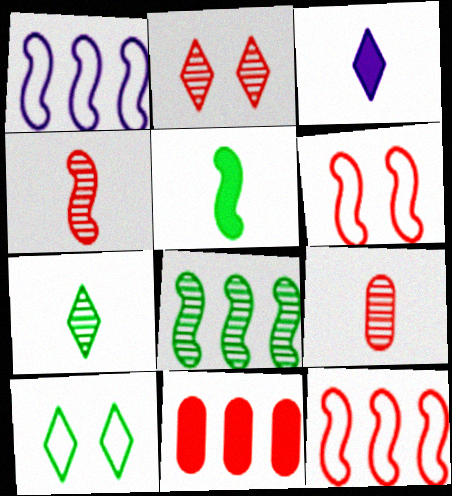[]